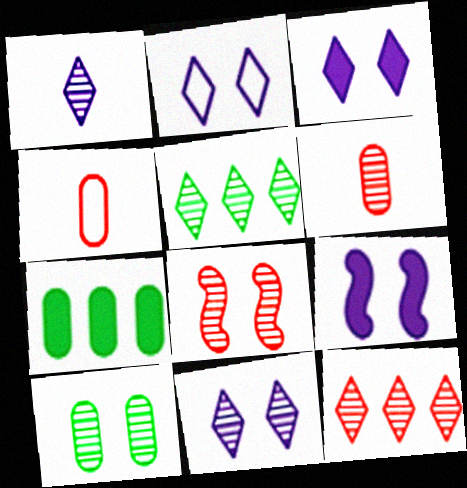[[2, 3, 11], 
[4, 5, 9], 
[6, 8, 12], 
[8, 10, 11]]